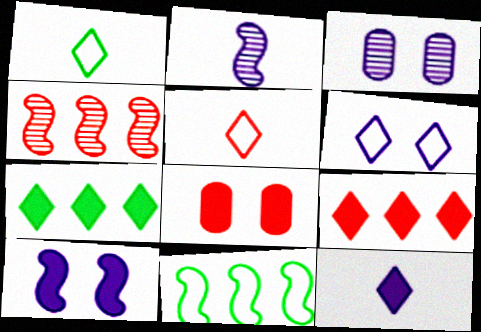[[3, 6, 10], 
[4, 5, 8]]